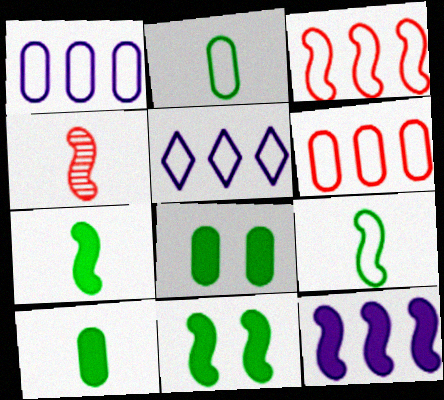[[4, 5, 8]]